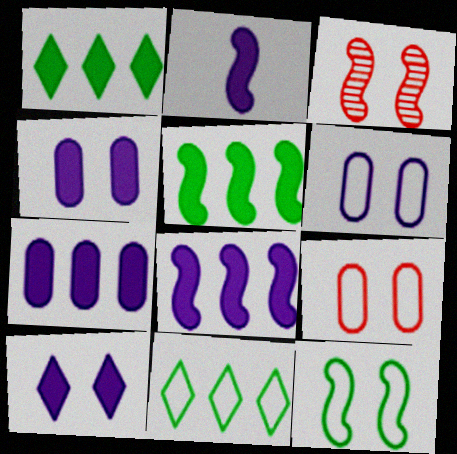[[2, 7, 10]]